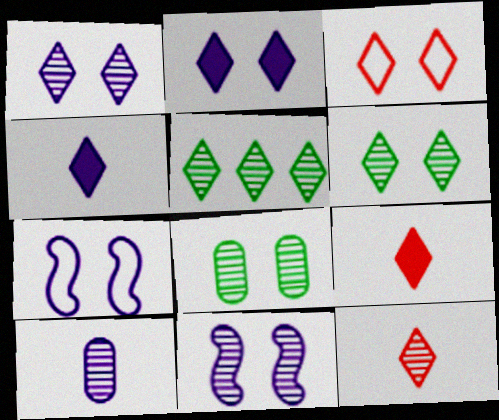[[1, 5, 12], 
[2, 3, 6], 
[3, 4, 5]]